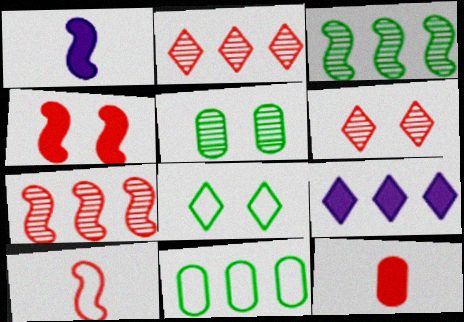[[1, 6, 11], 
[4, 7, 10], 
[5, 9, 10], 
[7, 9, 11]]